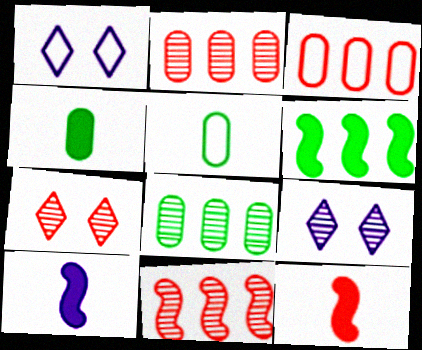[[1, 4, 11], 
[1, 8, 12], 
[3, 7, 12]]